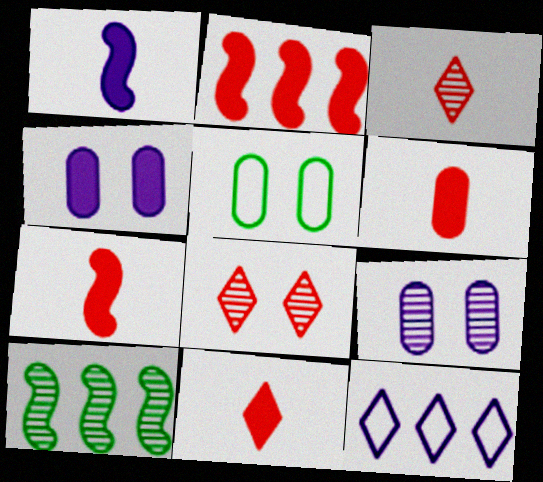[[1, 9, 12], 
[3, 9, 10], 
[6, 7, 11]]